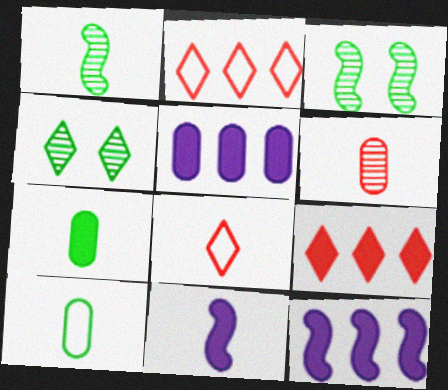[[3, 5, 8]]